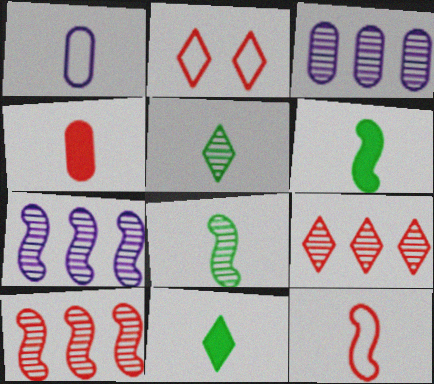[[2, 3, 6], 
[2, 4, 10]]